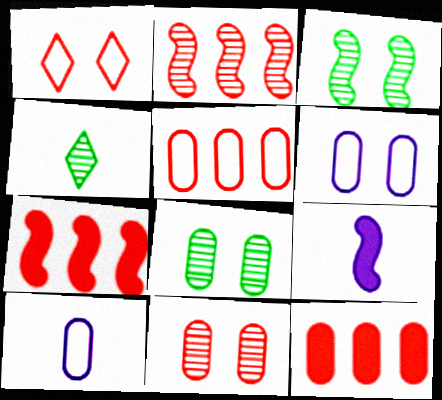[[4, 6, 7], 
[8, 10, 12]]